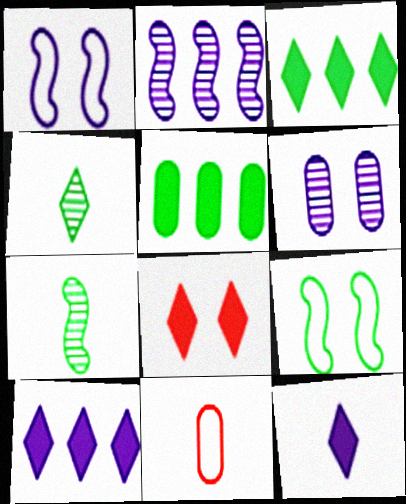[[3, 8, 12], 
[4, 5, 9], 
[5, 6, 11], 
[6, 8, 9], 
[7, 11, 12]]